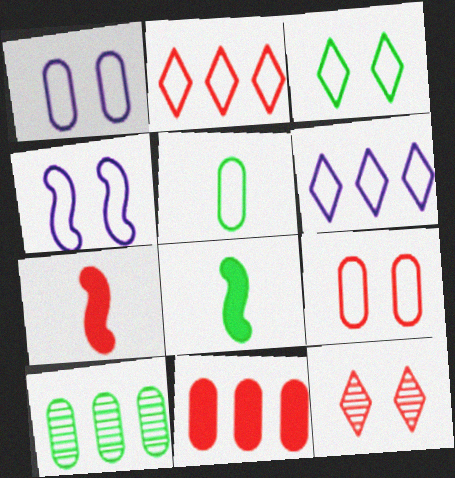[[2, 4, 5], 
[3, 4, 9], 
[3, 8, 10]]